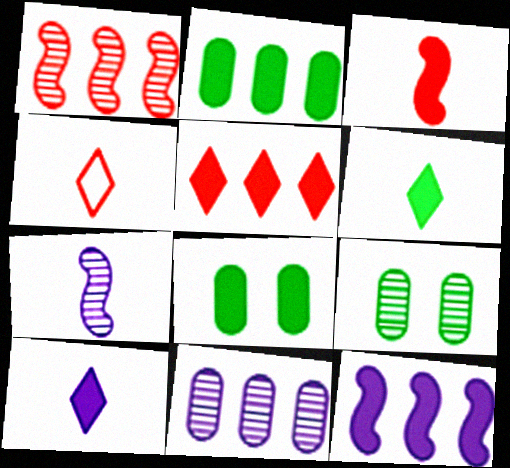[[2, 5, 12], 
[4, 9, 12]]